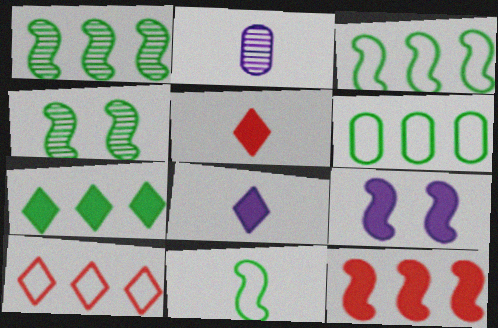[[1, 6, 7], 
[2, 5, 11]]